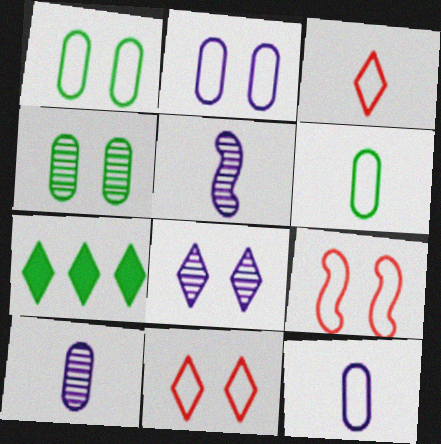[[3, 7, 8], 
[7, 9, 10]]